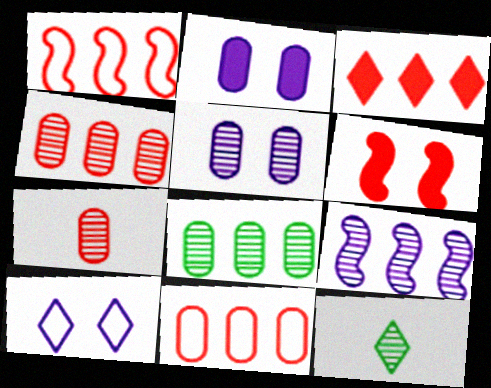[[1, 2, 12], 
[1, 3, 4], 
[3, 10, 12], 
[5, 7, 8]]